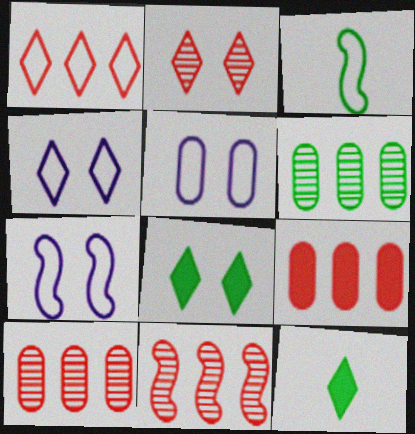[[1, 3, 5], 
[1, 9, 11], 
[2, 4, 8], 
[3, 6, 8], 
[4, 5, 7], 
[5, 11, 12], 
[7, 10, 12]]